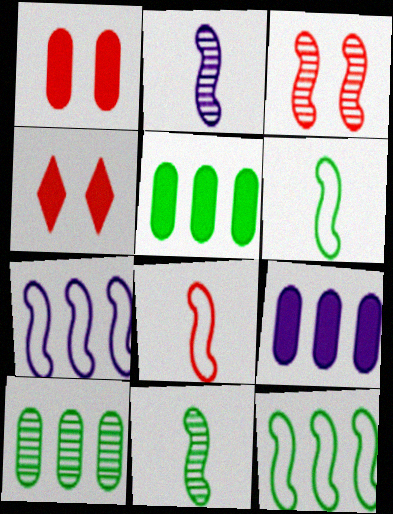[]